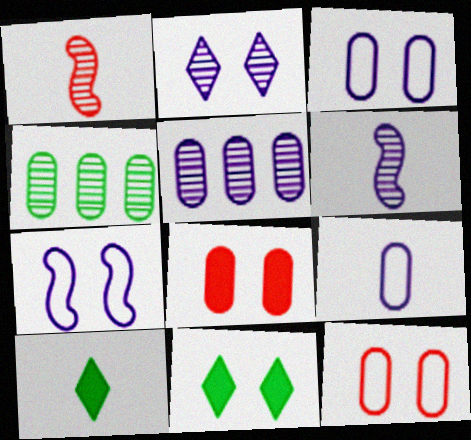[[1, 2, 4], 
[1, 9, 10], 
[2, 5, 6], 
[4, 8, 9]]